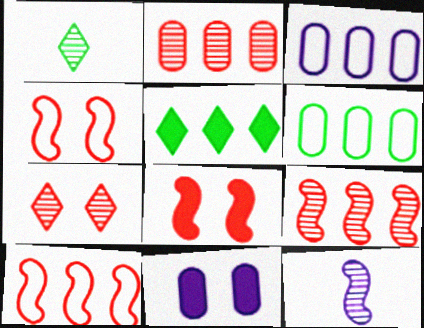[[1, 3, 8], 
[1, 10, 11], 
[3, 5, 9]]